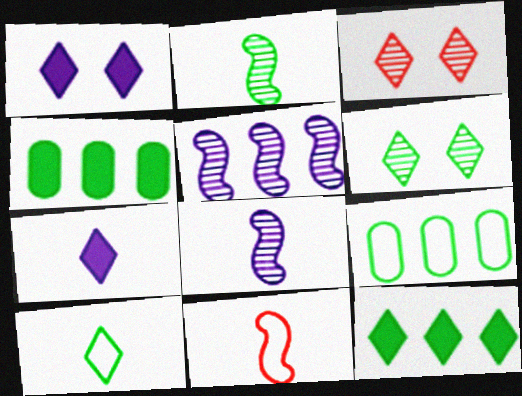[[6, 10, 12]]